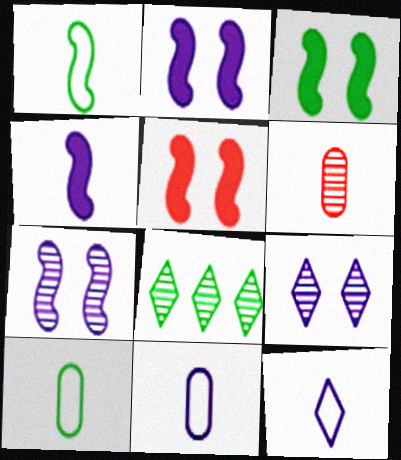[[2, 3, 5], 
[3, 8, 10], 
[5, 8, 11], 
[6, 7, 8]]